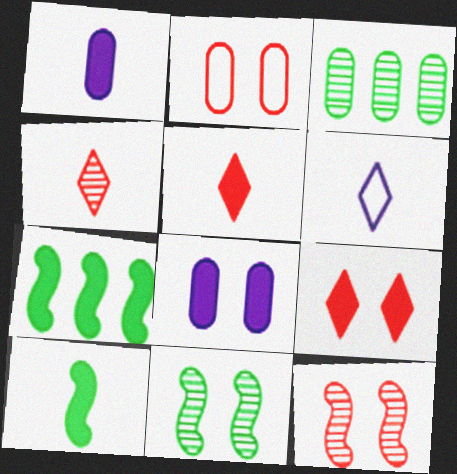[[1, 2, 3], 
[1, 5, 10], 
[1, 7, 9], 
[2, 9, 12], 
[5, 7, 8]]